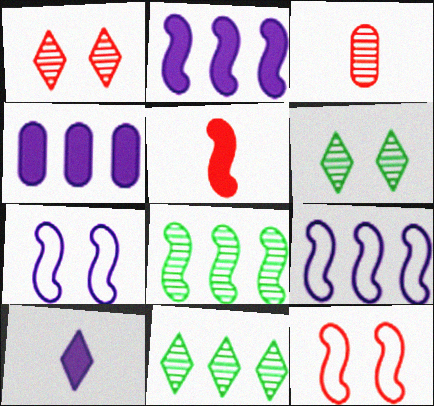[[5, 7, 8]]